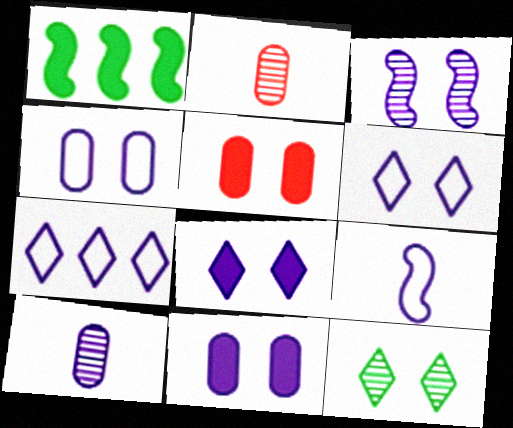[[1, 2, 6], 
[3, 4, 8], 
[3, 6, 11], 
[4, 7, 9]]